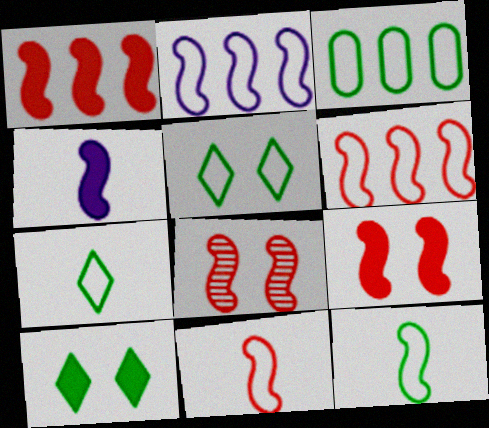[[1, 8, 11], 
[3, 5, 12]]